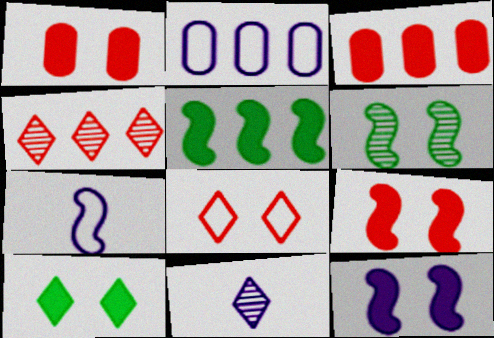[[1, 10, 12], 
[2, 4, 5], 
[2, 11, 12]]